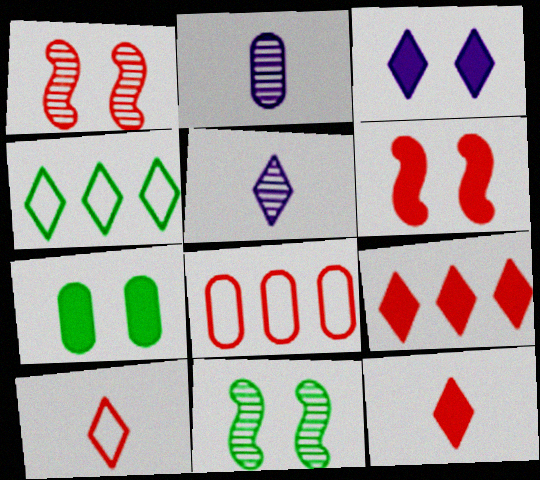[[1, 8, 12], 
[2, 4, 6], 
[2, 7, 8], 
[3, 6, 7]]